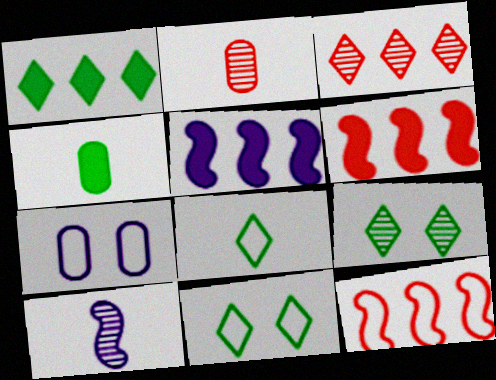[[1, 8, 9], 
[2, 5, 11], 
[7, 8, 12]]